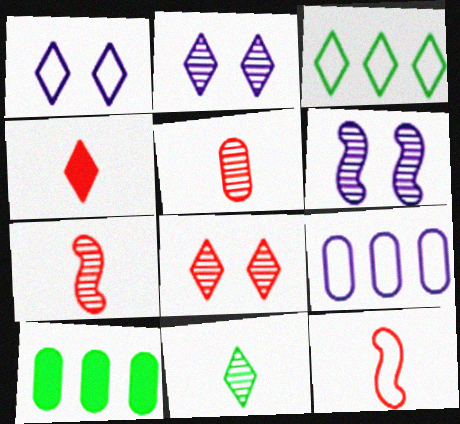[[1, 7, 10], 
[2, 3, 4], 
[2, 10, 12], 
[4, 5, 12]]